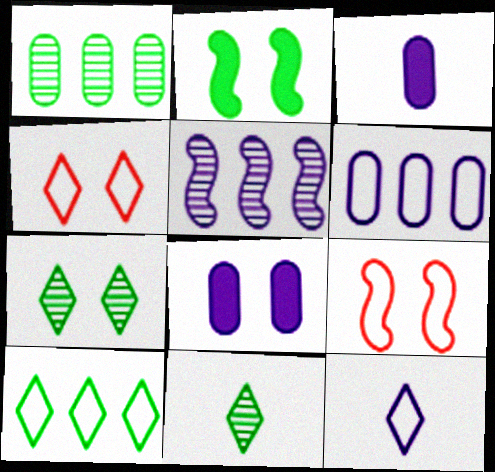[[4, 10, 12], 
[5, 8, 12], 
[7, 8, 9]]